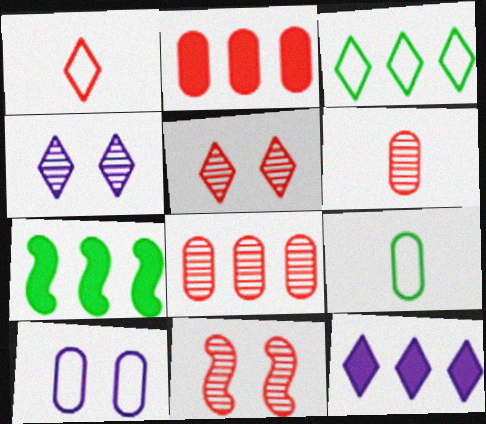[[1, 2, 11], 
[2, 7, 12], 
[9, 11, 12]]